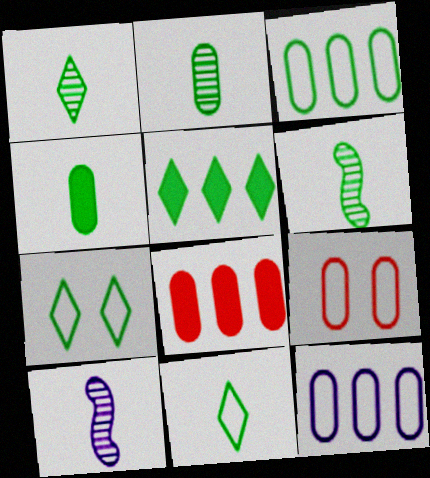[[1, 2, 6], 
[1, 5, 7], 
[4, 6, 11], 
[5, 9, 10], 
[7, 8, 10]]